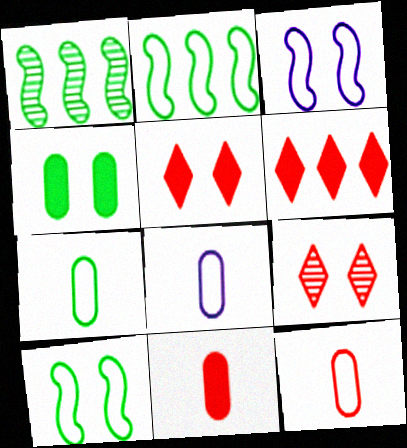[[1, 5, 8], 
[3, 4, 9], 
[7, 8, 12]]